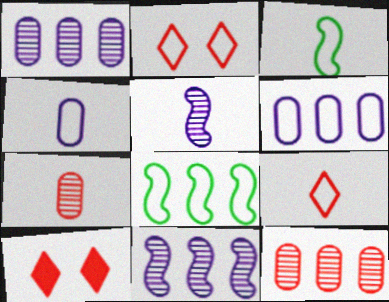[[1, 3, 10], 
[2, 3, 6], 
[2, 4, 8], 
[3, 4, 9]]